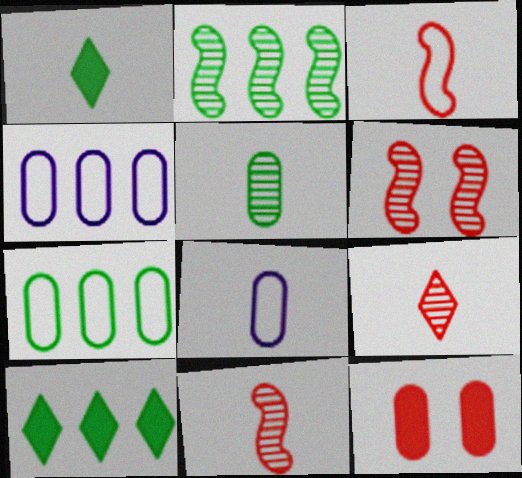[[1, 4, 6], 
[1, 8, 11], 
[2, 7, 10], 
[4, 5, 12], 
[6, 8, 10]]